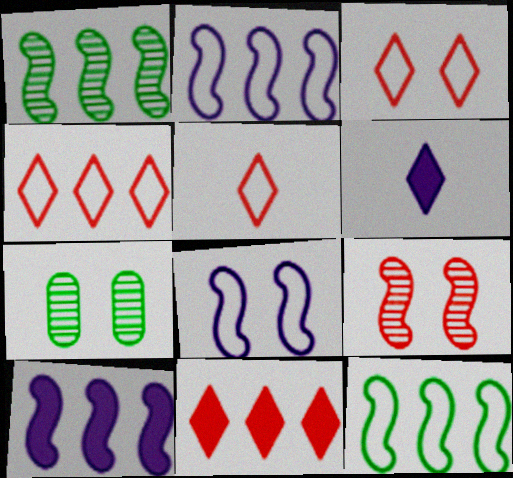[[3, 4, 5], 
[5, 7, 10]]